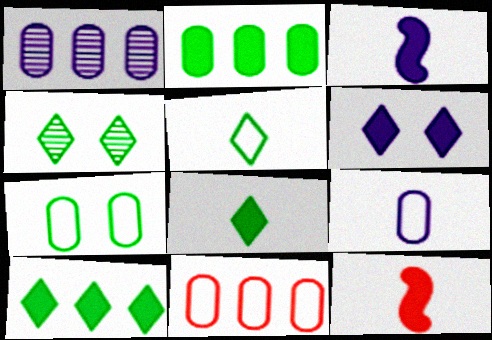[[1, 2, 11], 
[2, 6, 12], 
[3, 4, 11], 
[4, 5, 10], 
[7, 9, 11]]